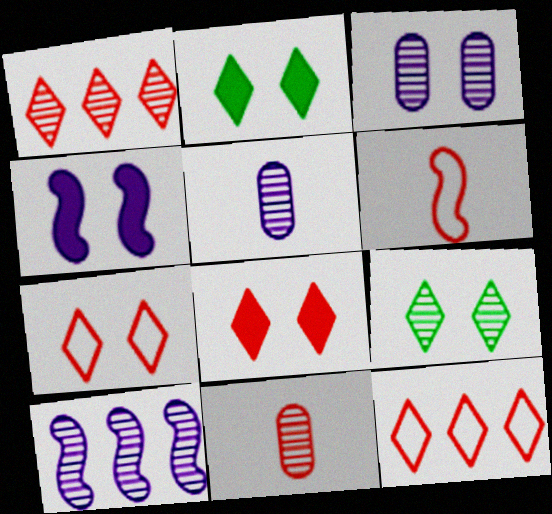[[9, 10, 11]]